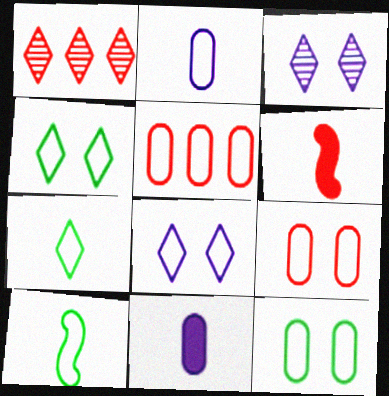[[1, 6, 9], 
[2, 5, 12], 
[5, 8, 10]]